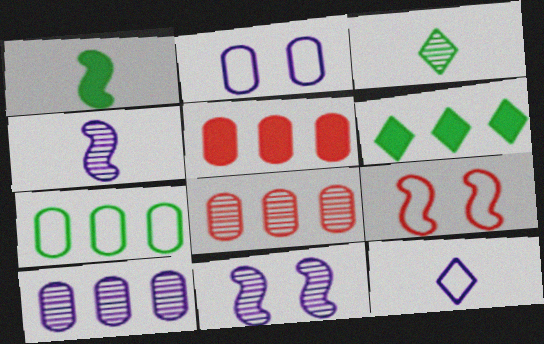[[3, 8, 11], 
[5, 7, 10], 
[7, 9, 12]]